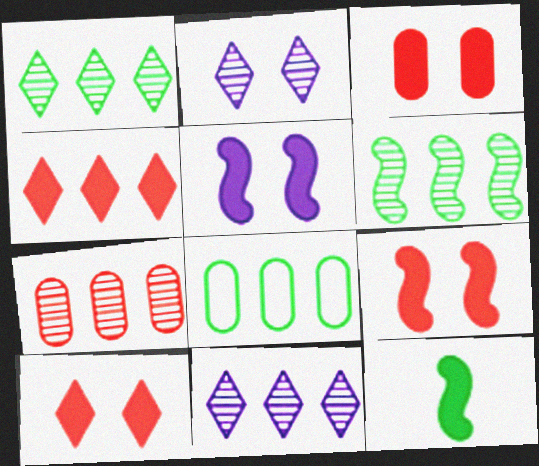[[3, 9, 10], 
[6, 7, 11]]